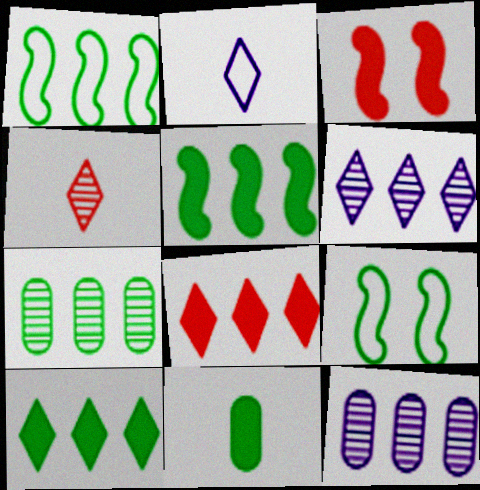[[1, 7, 10], 
[1, 8, 12], 
[2, 3, 7]]